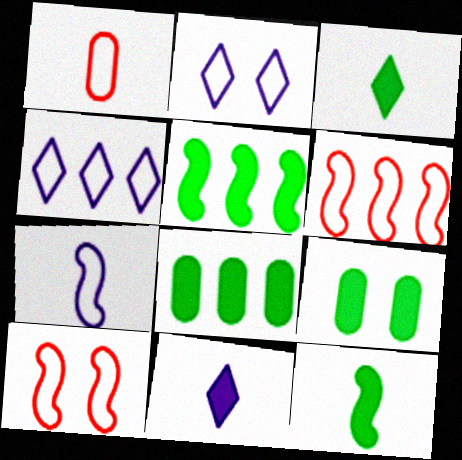[[3, 5, 9]]